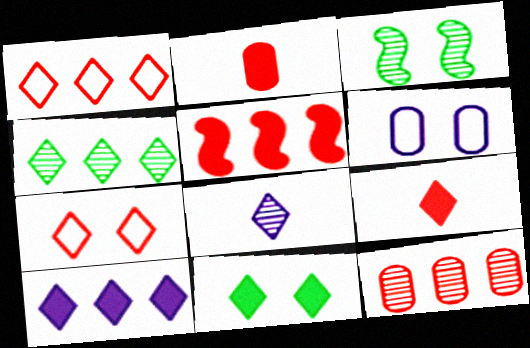[[1, 4, 10], 
[1, 5, 12], 
[1, 8, 11], 
[3, 8, 12], 
[9, 10, 11]]